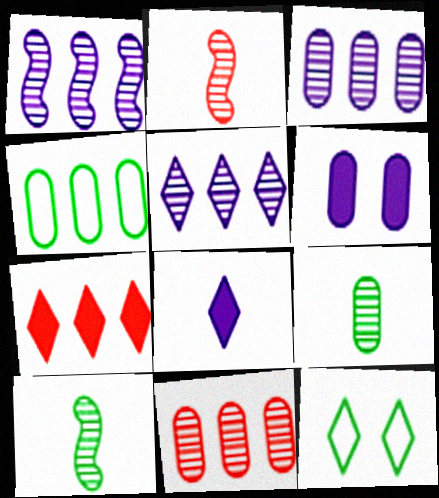[[1, 3, 5], 
[1, 4, 7]]